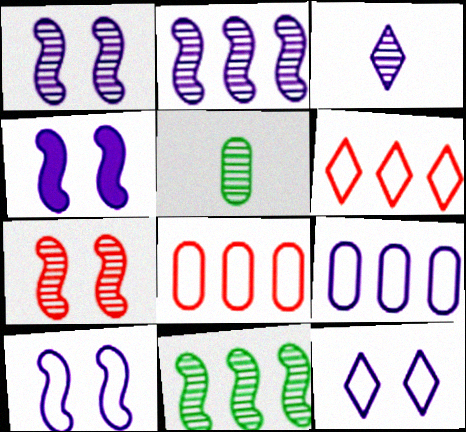[[1, 4, 10], 
[3, 4, 9], 
[4, 5, 6]]